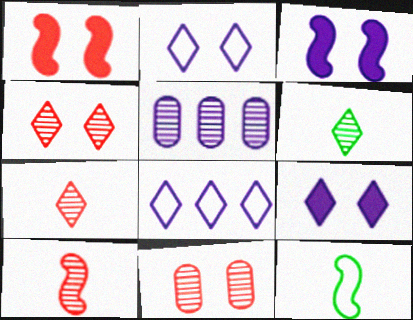[]